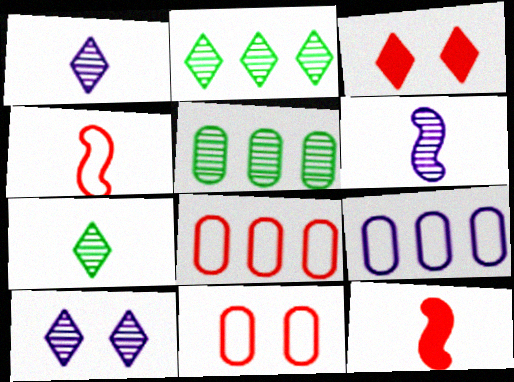[]